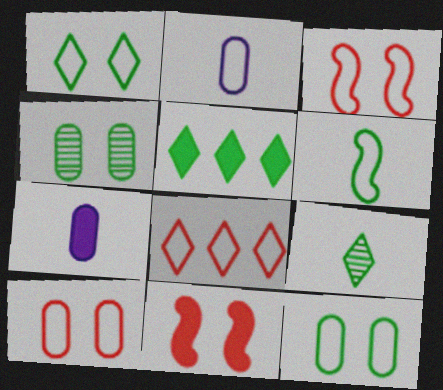[[1, 5, 9], 
[4, 5, 6], 
[5, 7, 11]]